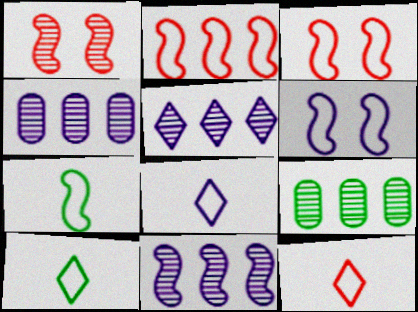[[2, 6, 7], 
[4, 5, 11], 
[8, 10, 12]]